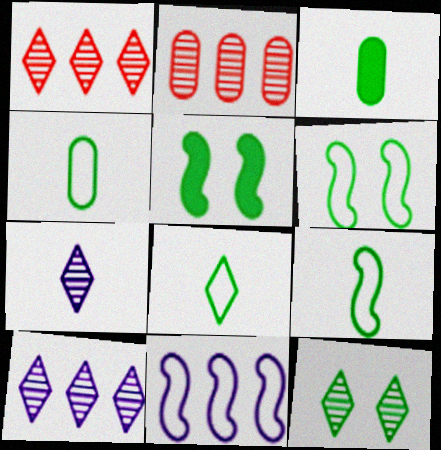[[1, 7, 12], 
[4, 8, 9]]